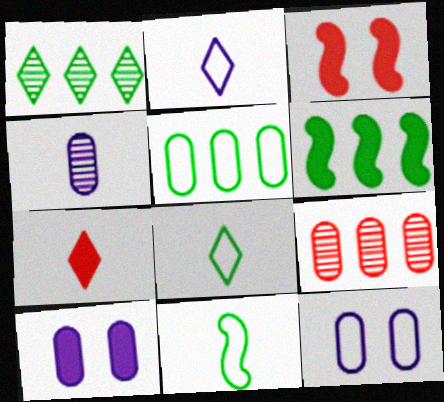[[1, 5, 6], 
[4, 7, 11], 
[6, 7, 10]]